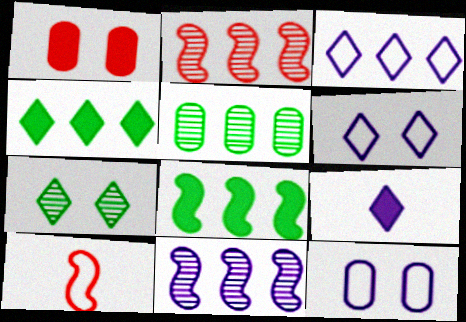[[1, 8, 9], 
[9, 11, 12]]